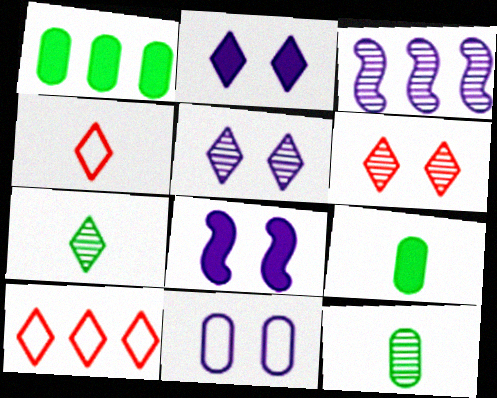[[1, 3, 10], 
[2, 7, 10], 
[3, 6, 12], 
[5, 8, 11], 
[8, 10, 12]]